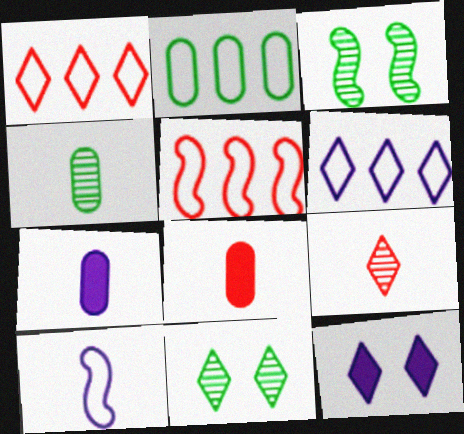[[1, 3, 7], 
[2, 5, 6], 
[3, 6, 8], 
[4, 5, 12], 
[5, 7, 11]]